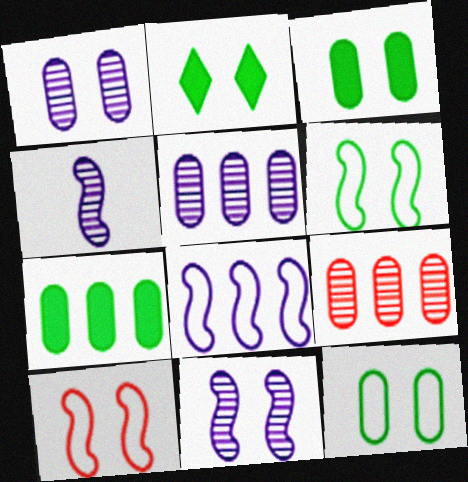[[1, 2, 10]]